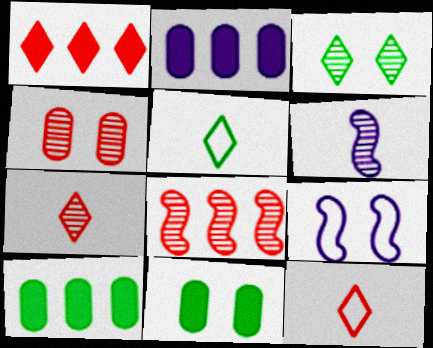[[4, 7, 8], 
[7, 9, 10]]